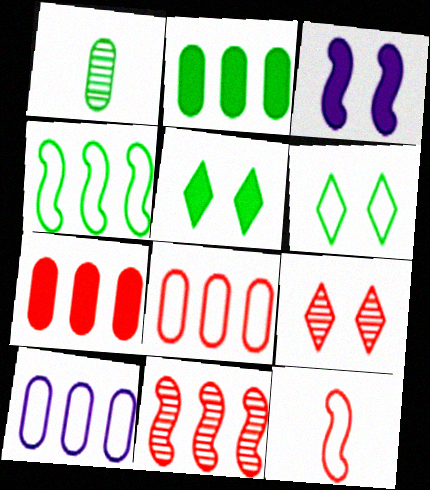[[1, 4, 5], 
[6, 10, 12], 
[7, 9, 12]]